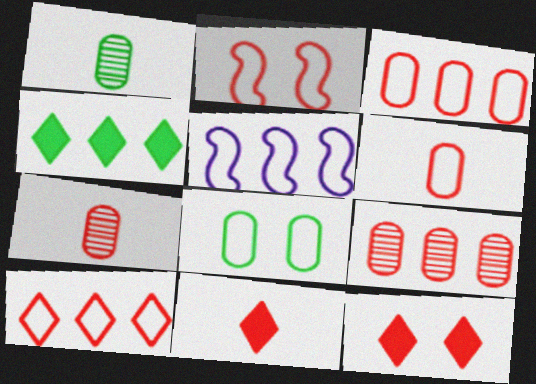[[1, 5, 12], 
[2, 6, 10], 
[2, 9, 11], 
[4, 5, 9]]